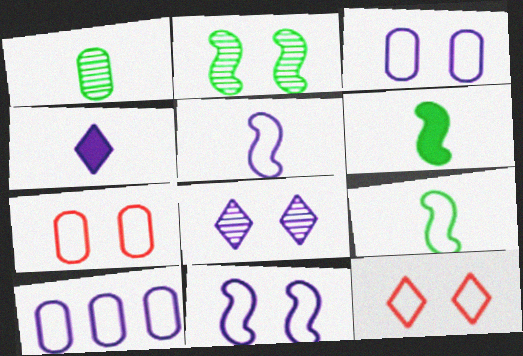[[9, 10, 12]]